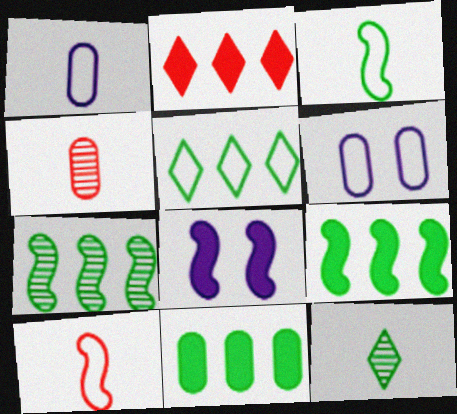[[4, 5, 8], 
[4, 6, 11], 
[5, 6, 10], 
[5, 7, 11], 
[7, 8, 10]]